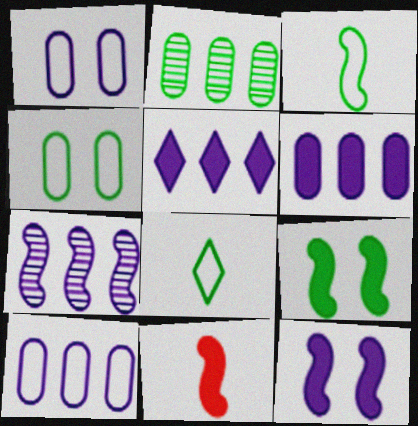[[2, 8, 9], 
[5, 7, 10]]